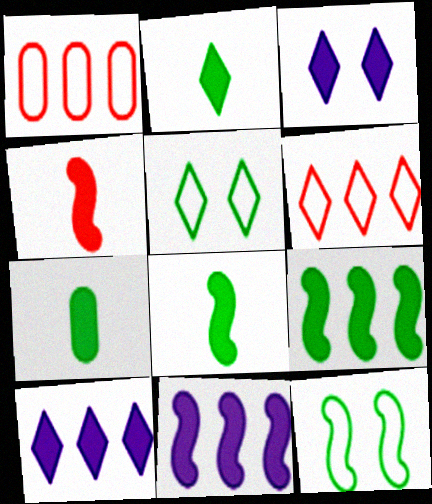[[2, 7, 8]]